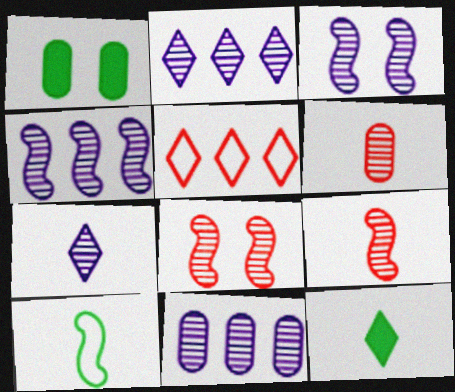[[2, 4, 11], 
[3, 7, 11]]